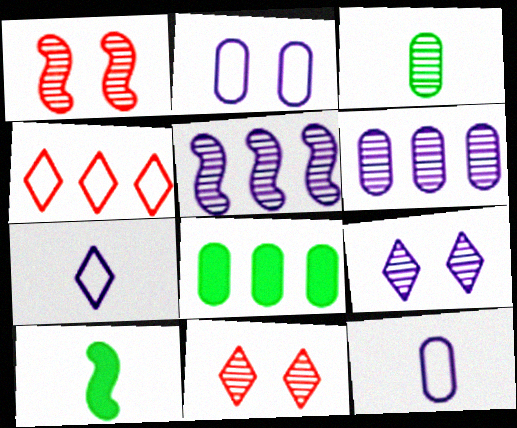[[1, 7, 8], 
[3, 5, 11], 
[4, 5, 8]]